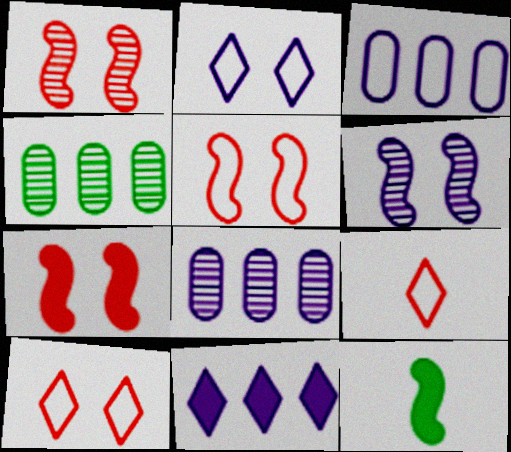[[1, 5, 7], 
[8, 10, 12]]